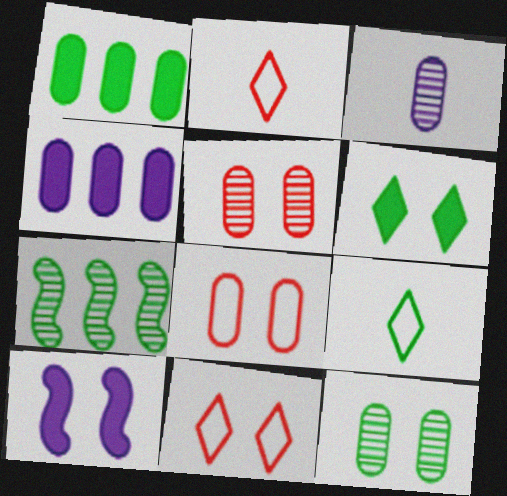[[1, 3, 8], 
[10, 11, 12]]